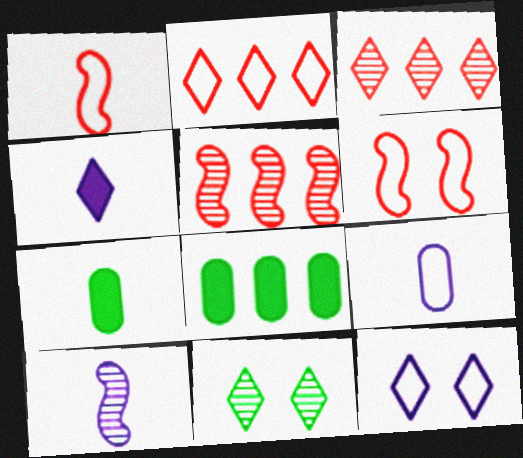[[2, 4, 11], 
[4, 9, 10], 
[5, 7, 12]]